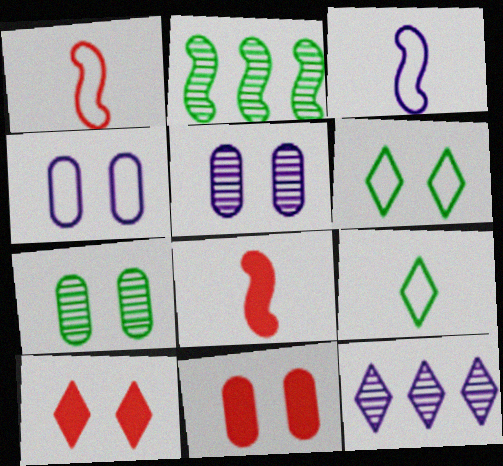[[4, 7, 11], 
[9, 10, 12]]